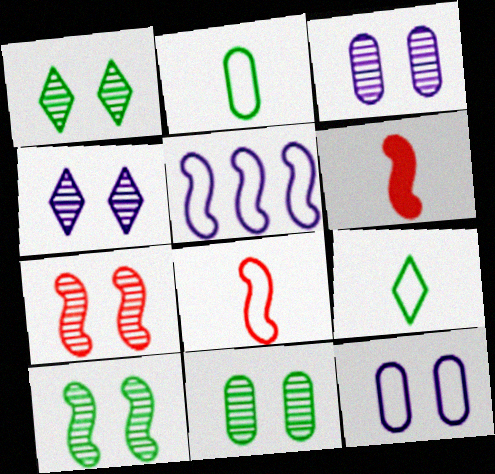[[1, 3, 7], 
[1, 10, 11], 
[4, 7, 11], 
[5, 6, 10]]